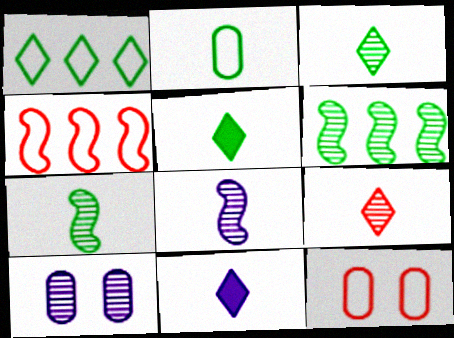[[2, 5, 7], 
[4, 5, 10], 
[6, 9, 10], 
[6, 11, 12]]